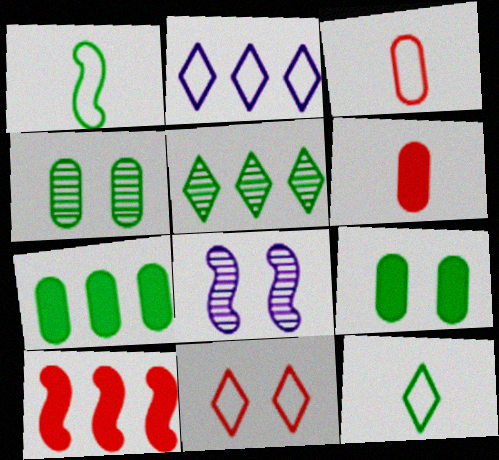[[1, 5, 9], 
[1, 8, 10], 
[2, 11, 12], 
[8, 9, 11]]